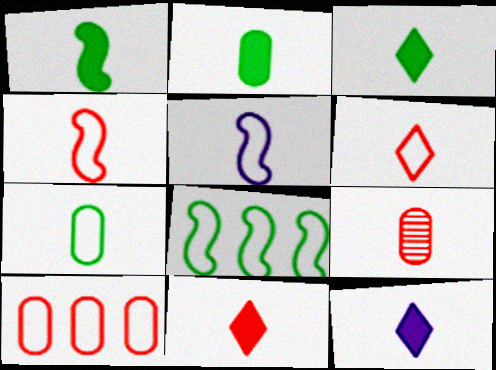[[1, 2, 3], 
[3, 5, 9], 
[3, 11, 12], 
[4, 9, 11], 
[5, 6, 7]]